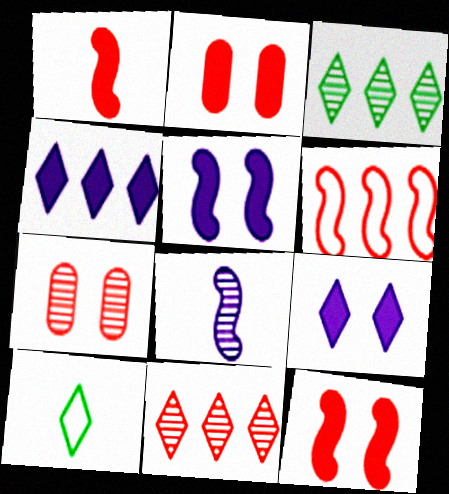[[3, 7, 8], 
[9, 10, 11]]